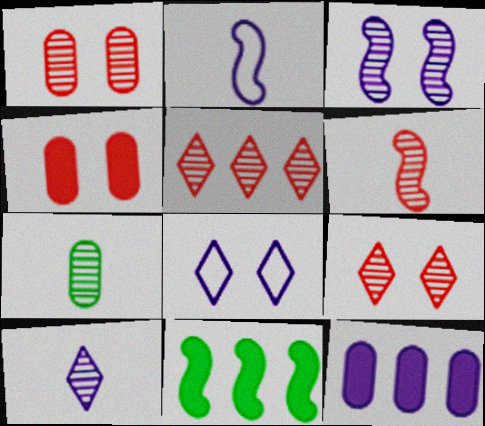[[1, 5, 6], 
[3, 5, 7], 
[6, 7, 10]]